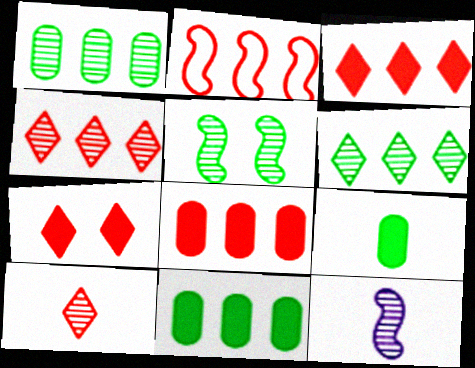[[2, 4, 8]]